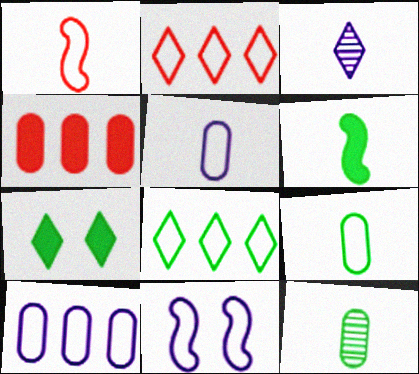[[2, 3, 7], 
[2, 9, 11]]